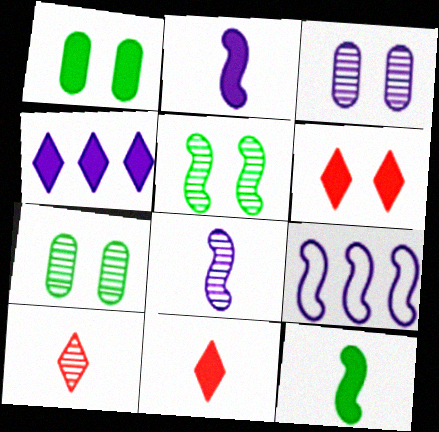[[1, 9, 10], 
[7, 9, 11]]